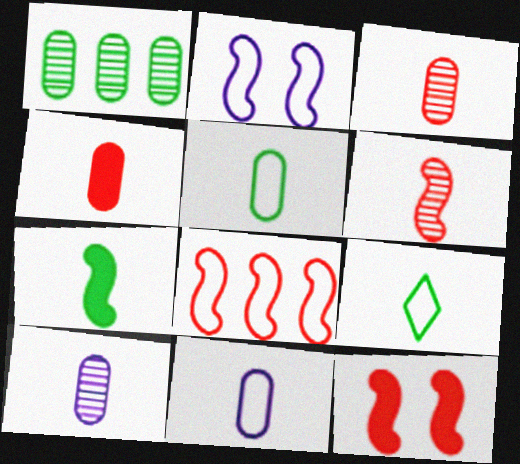[[4, 5, 10], 
[6, 8, 12]]